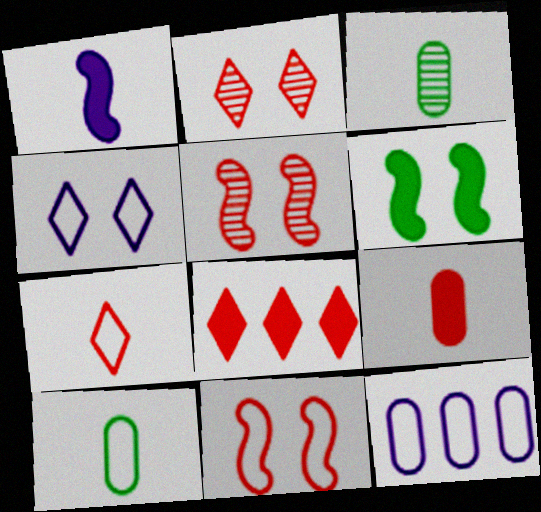[[1, 3, 7], 
[2, 7, 8]]